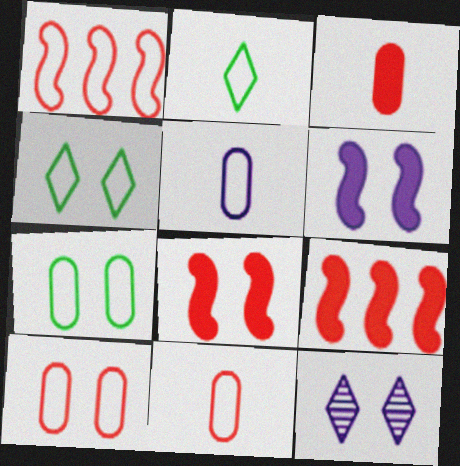[[1, 4, 5], 
[7, 8, 12]]